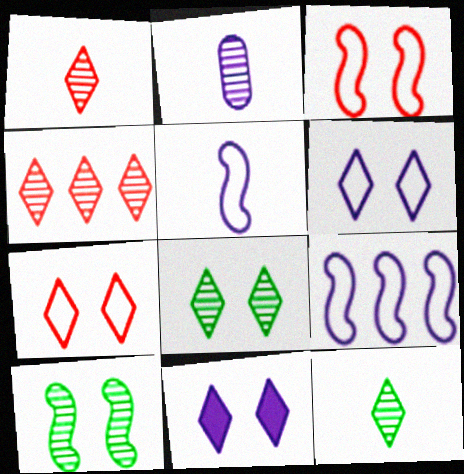[[2, 4, 10], 
[2, 9, 11], 
[7, 8, 11]]